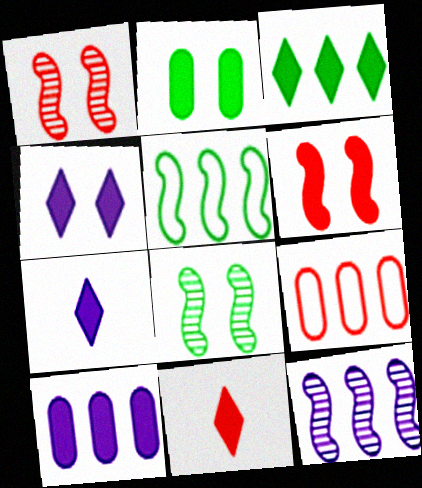[[1, 9, 11], 
[2, 4, 6], 
[3, 4, 11], 
[3, 9, 12], 
[7, 8, 9]]